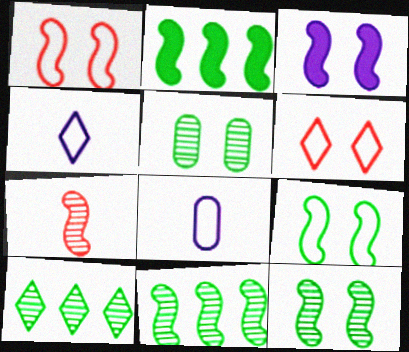[[1, 3, 12], 
[3, 5, 6]]